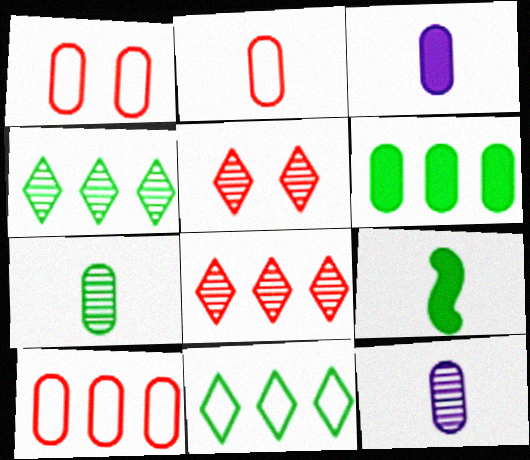[[1, 2, 10], 
[1, 6, 12], 
[2, 3, 7]]